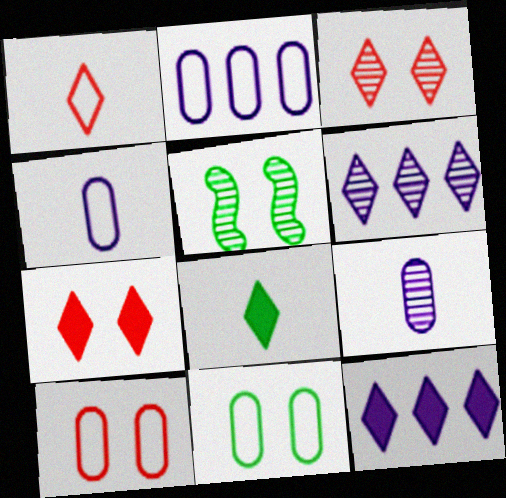[[7, 8, 12]]